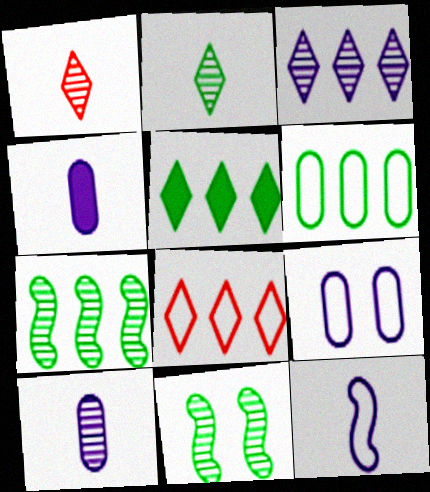[[3, 5, 8], 
[4, 8, 11], 
[5, 6, 7]]